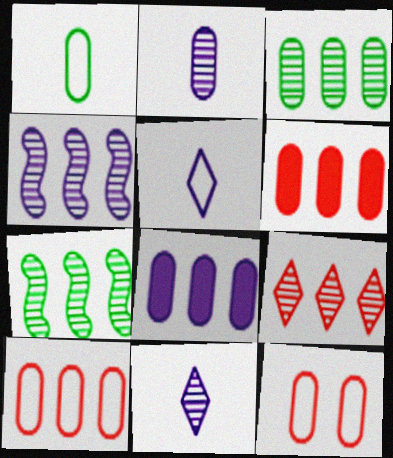[[3, 4, 9], 
[3, 8, 10]]